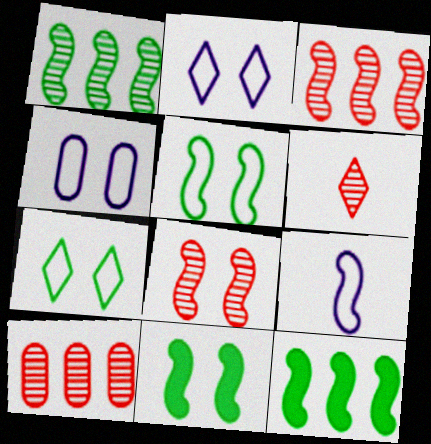[[3, 9, 11], 
[4, 6, 12], 
[6, 8, 10], 
[8, 9, 12]]